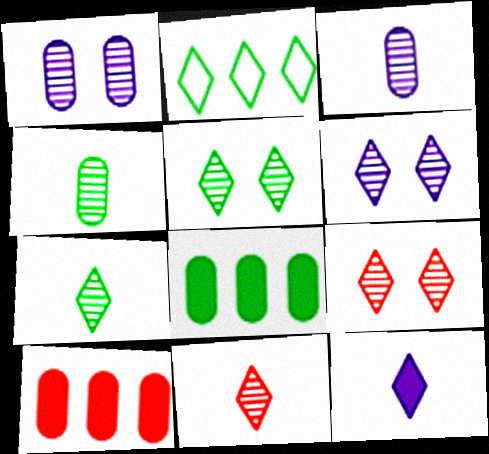[[2, 9, 12], 
[5, 6, 9]]